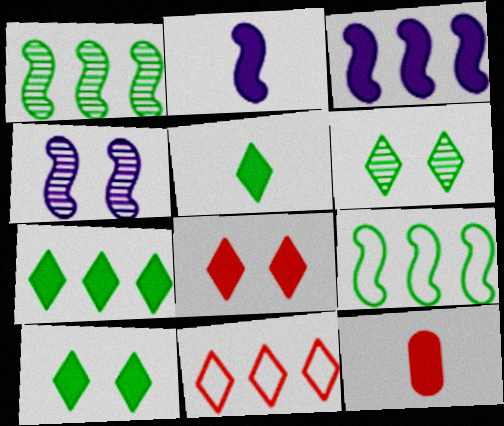[[2, 5, 12], 
[3, 10, 12], 
[5, 7, 10]]